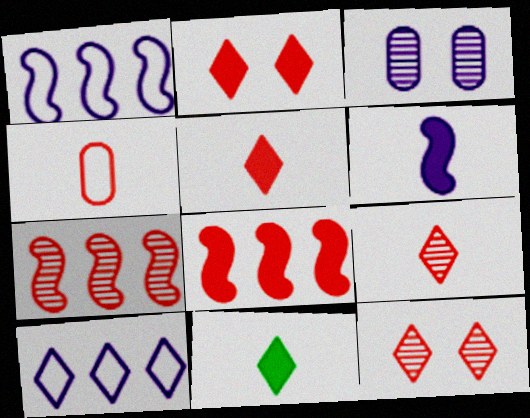[[2, 4, 7], 
[3, 6, 10], 
[4, 8, 12], 
[10, 11, 12]]